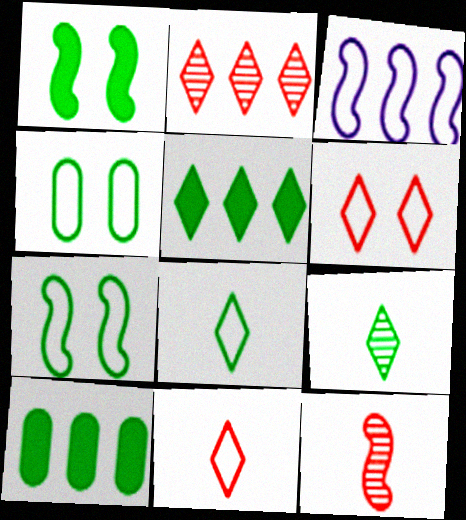[[1, 3, 12], 
[2, 3, 10], 
[3, 4, 11], 
[7, 9, 10]]